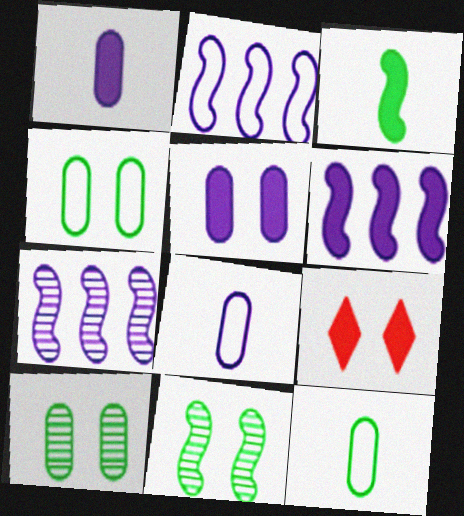[[2, 6, 7], 
[7, 9, 12]]